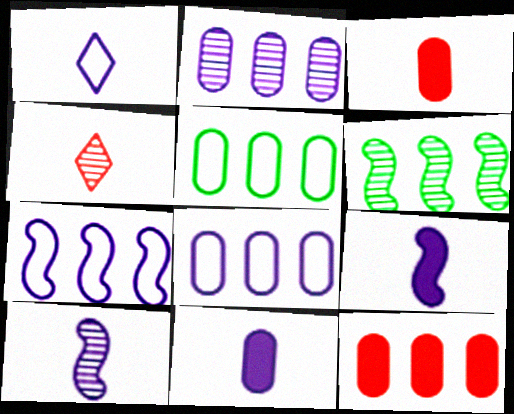[[1, 10, 11], 
[2, 5, 12]]